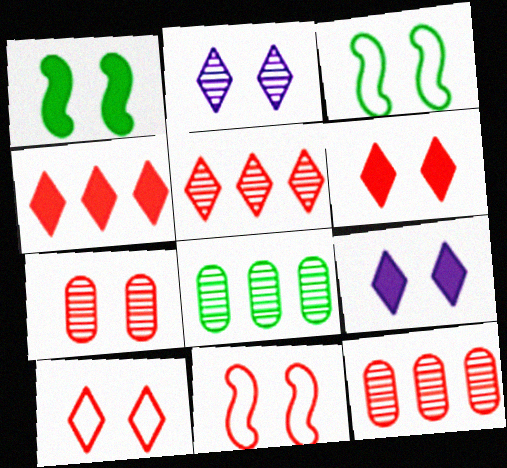[[3, 7, 9], 
[6, 7, 11]]